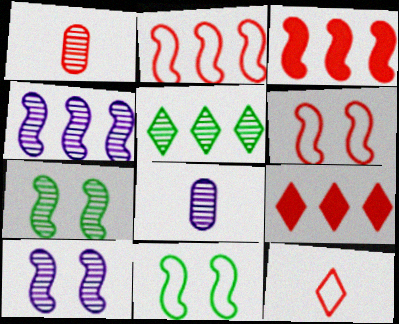[[1, 5, 10], 
[1, 6, 9], 
[8, 9, 11]]